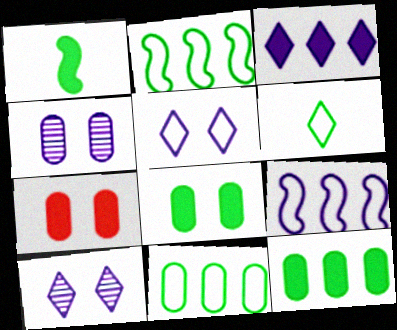[[1, 3, 7]]